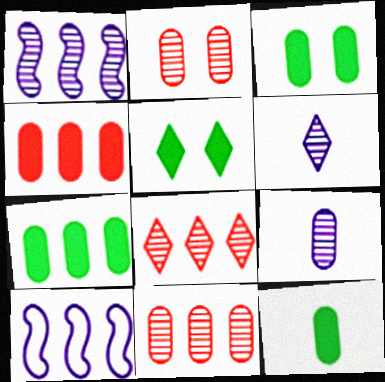[[3, 7, 12], 
[7, 8, 10]]